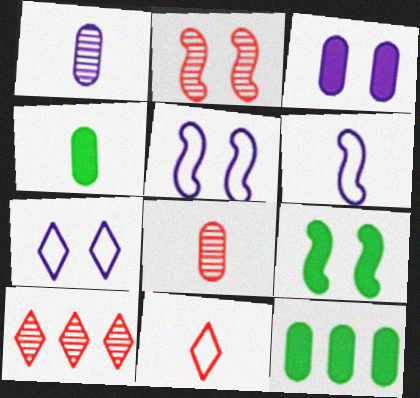[[2, 5, 9], 
[2, 8, 10], 
[4, 5, 10]]